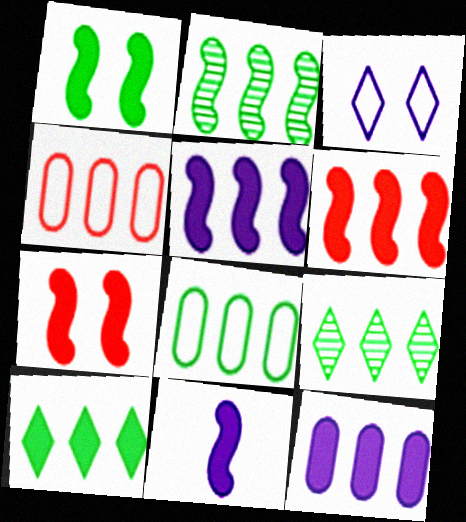[[1, 6, 11], 
[2, 8, 10], 
[4, 5, 9], 
[6, 10, 12]]